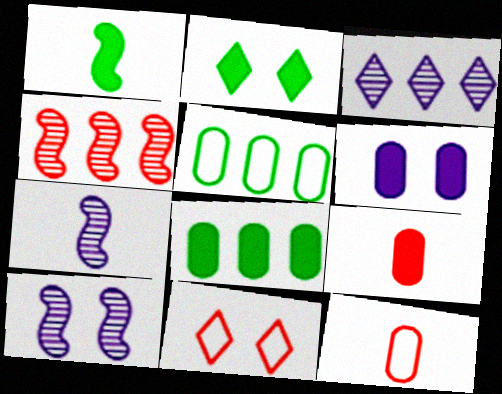[[1, 2, 8], 
[4, 9, 11], 
[6, 8, 9], 
[7, 8, 11]]